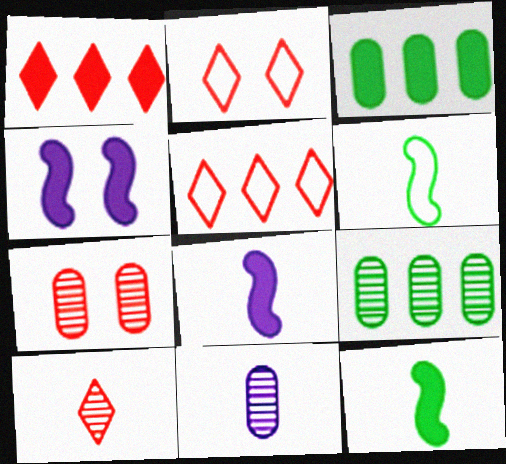[[1, 2, 10], 
[2, 8, 9], 
[7, 9, 11]]